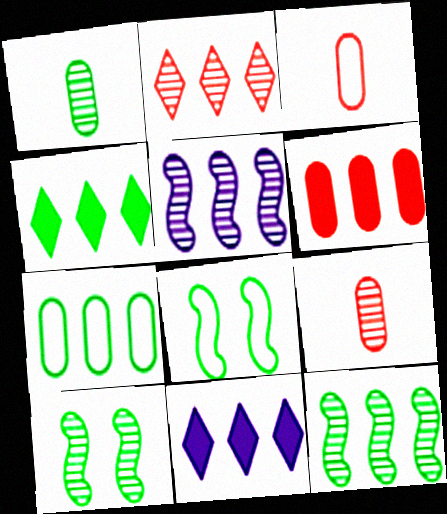[[1, 4, 8], 
[3, 10, 11], 
[4, 7, 12], 
[8, 9, 11]]